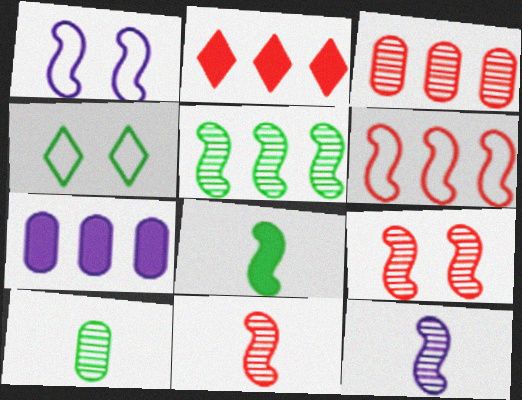[[1, 2, 10], 
[2, 3, 6], 
[4, 7, 11], 
[5, 9, 12]]